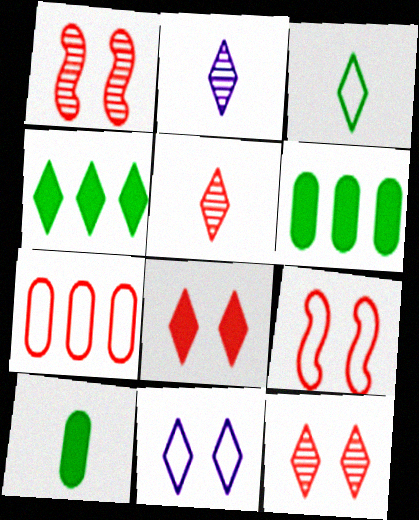[[2, 6, 9], 
[4, 5, 11]]